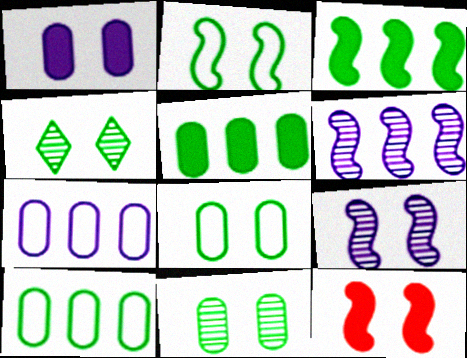[[2, 9, 12]]